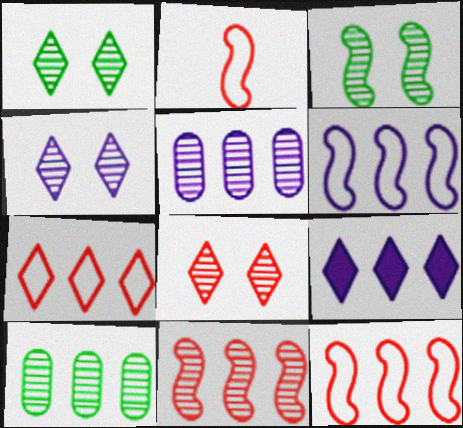[[1, 4, 8], 
[5, 6, 9], 
[9, 10, 12]]